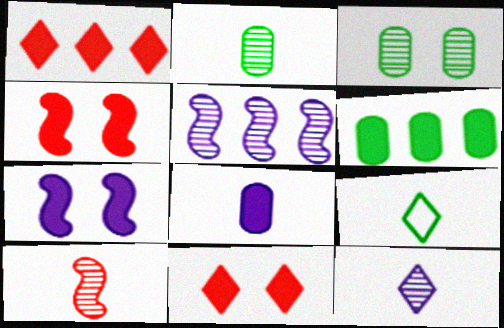[[2, 10, 12], 
[8, 9, 10]]